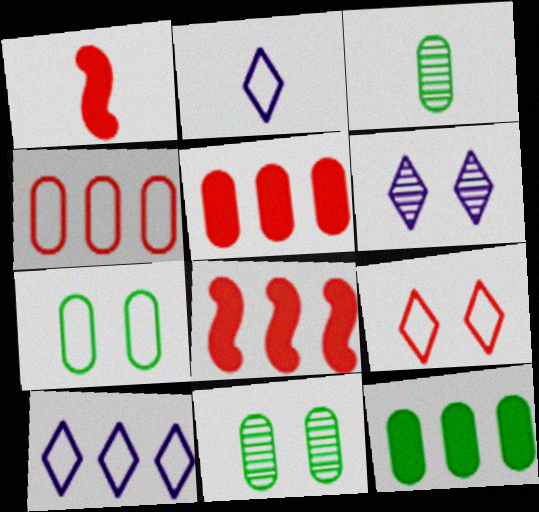[[1, 2, 3], 
[1, 10, 11], 
[2, 8, 11], 
[3, 7, 12]]